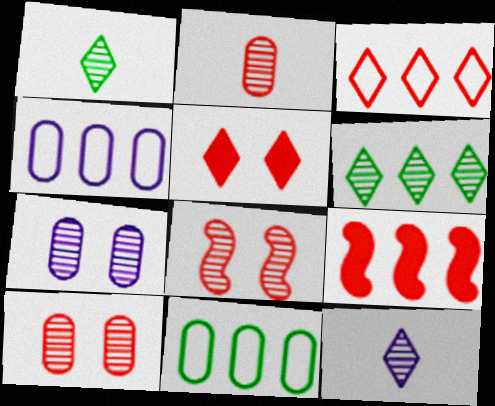[[4, 6, 9]]